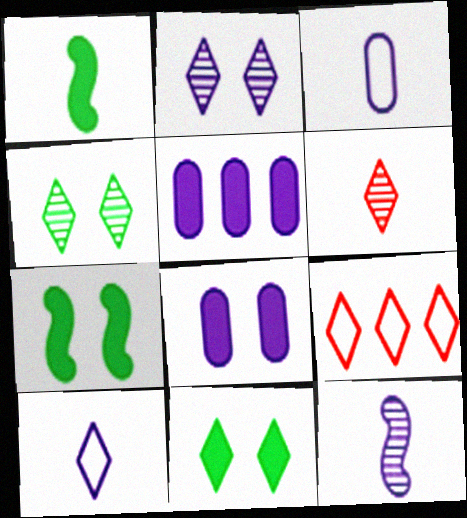[[1, 3, 6]]